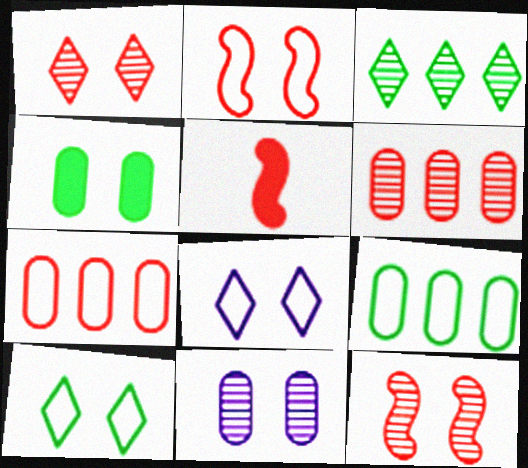[[1, 5, 7], 
[4, 8, 12]]